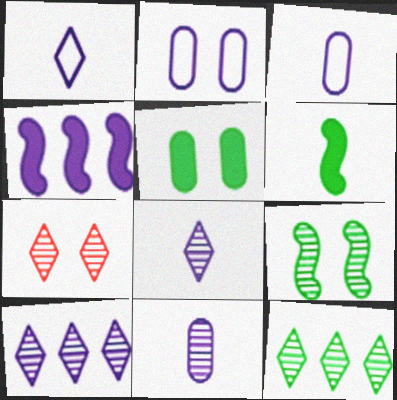[[2, 4, 8], 
[7, 8, 12]]